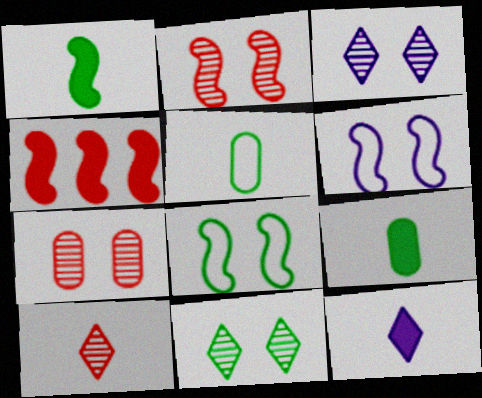[[3, 4, 5]]